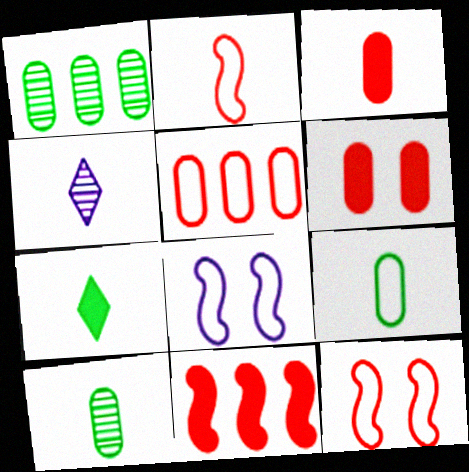[]